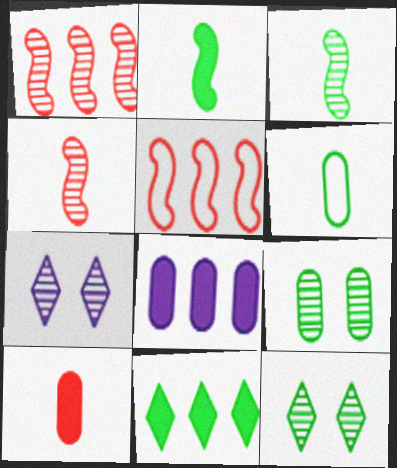[]